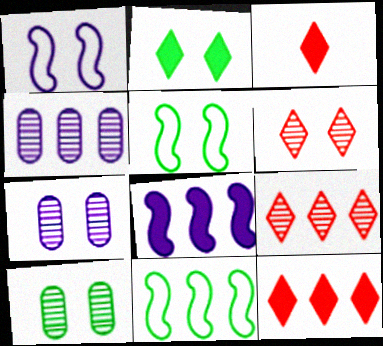[[2, 5, 10], 
[3, 4, 5], 
[3, 7, 11], 
[4, 11, 12]]